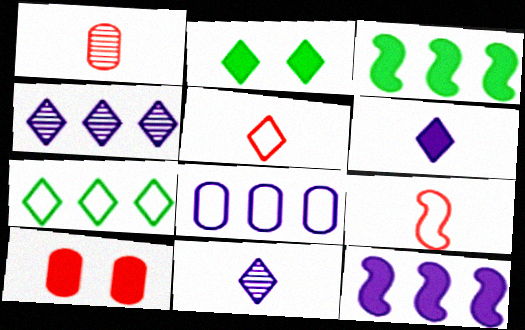[[2, 4, 5], 
[3, 6, 10], 
[4, 8, 12]]